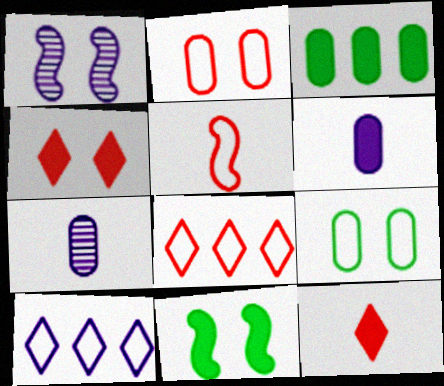[[1, 4, 9], 
[1, 6, 10], 
[2, 3, 7], 
[2, 5, 8], 
[5, 9, 10], 
[7, 8, 11]]